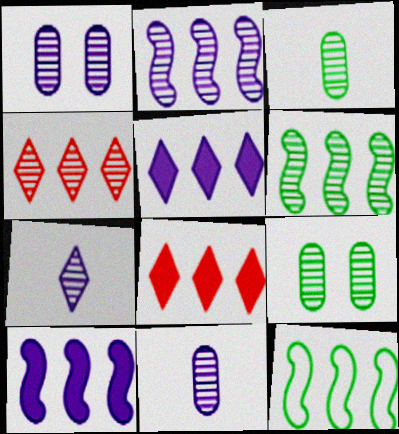[[1, 2, 7]]